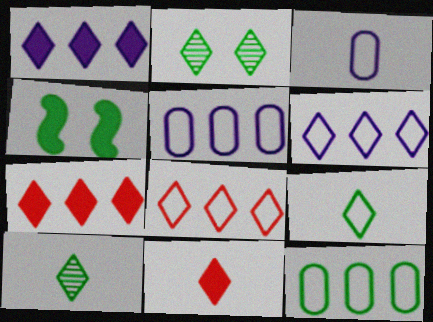[[2, 6, 11], 
[4, 10, 12]]